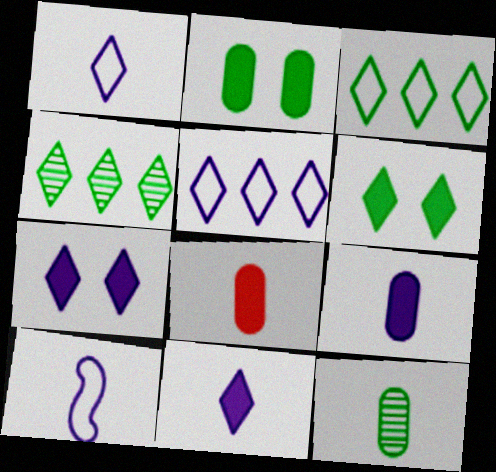[]